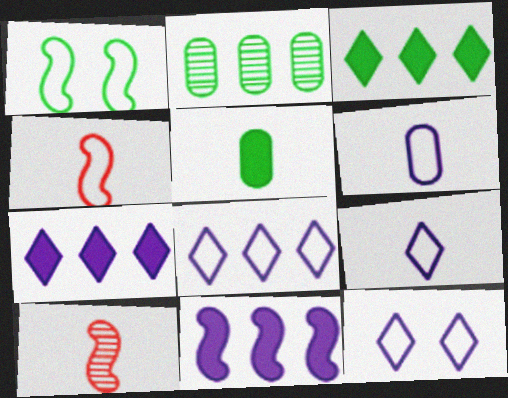[[1, 10, 11], 
[5, 9, 10], 
[8, 9, 12]]